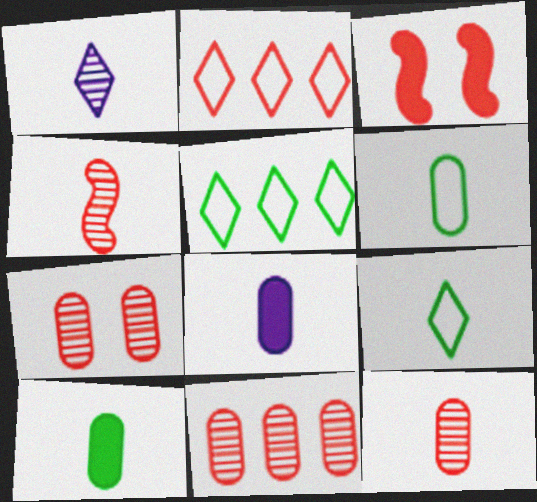[[2, 3, 12], 
[4, 8, 9], 
[6, 8, 12], 
[7, 11, 12]]